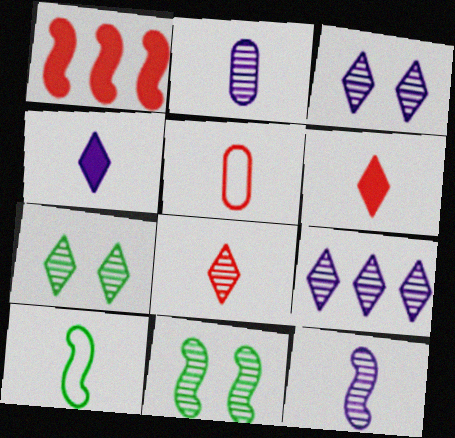[[2, 6, 10], 
[7, 8, 9]]